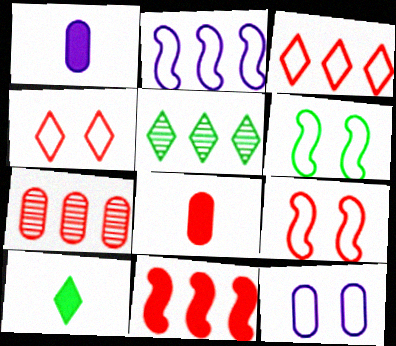[[1, 5, 9], 
[3, 7, 11], 
[4, 6, 12]]